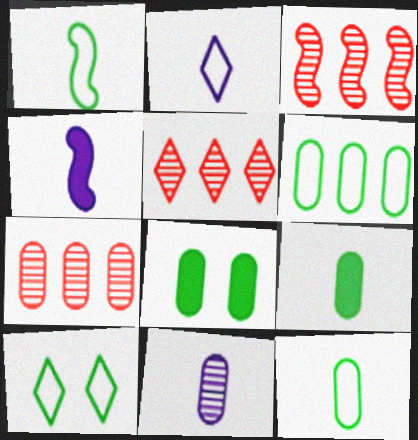[[1, 6, 10], 
[2, 3, 8], 
[2, 4, 11], 
[3, 5, 7], 
[4, 7, 10]]